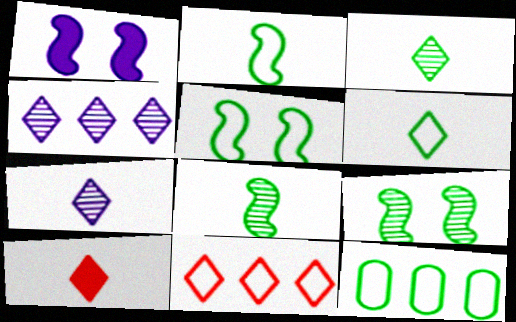[[5, 6, 12], 
[6, 7, 10]]